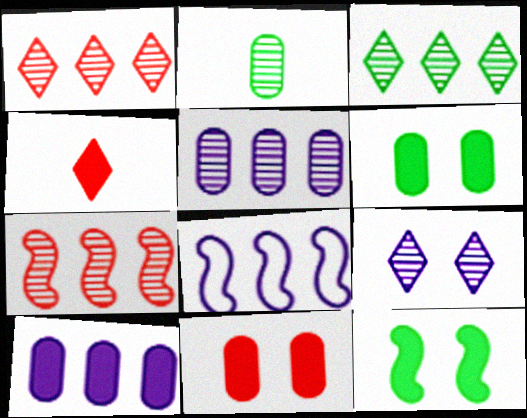[[2, 7, 9], 
[3, 5, 7], 
[4, 10, 12]]